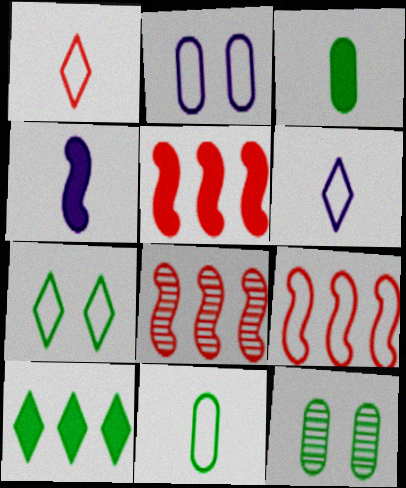[[5, 6, 12], 
[5, 8, 9]]